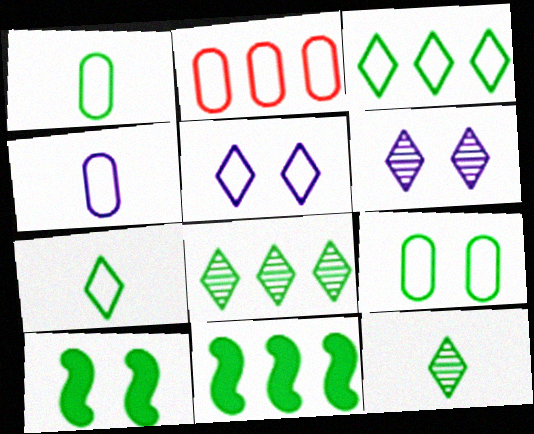[[1, 8, 10], 
[2, 4, 9], 
[9, 11, 12]]